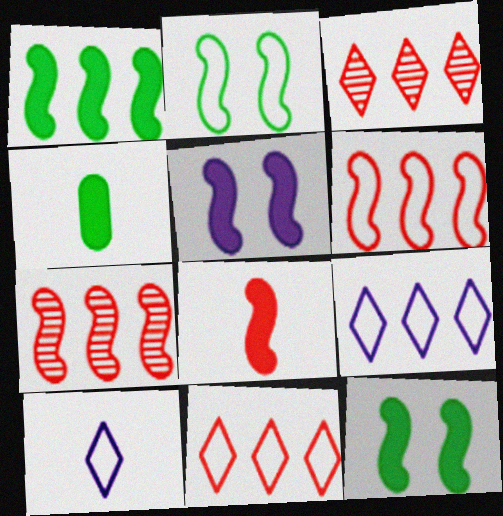[[1, 5, 8]]